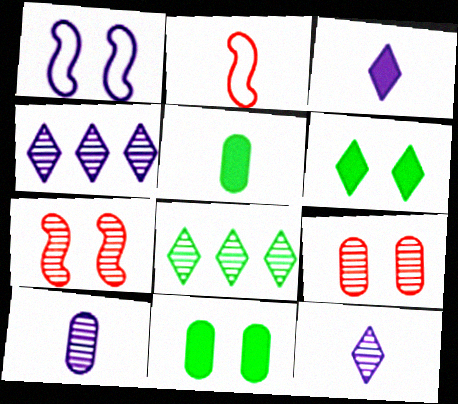[[1, 6, 9], 
[2, 4, 11], 
[2, 5, 12], 
[7, 8, 10]]